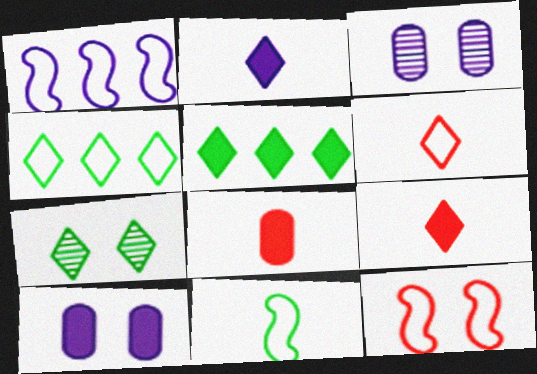[[1, 2, 3], 
[1, 7, 8], 
[1, 11, 12], 
[7, 10, 12]]